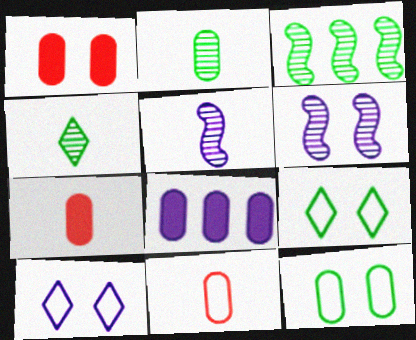[[1, 6, 9], 
[3, 7, 10], 
[5, 8, 10]]